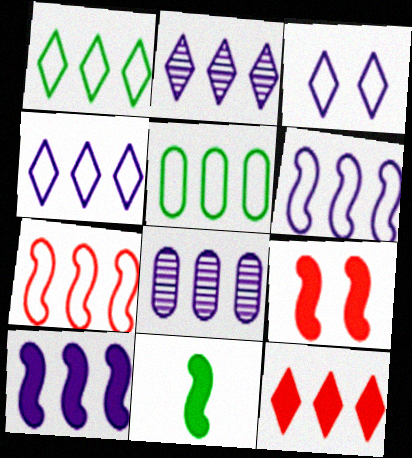[[1, 2, 12], 
[4, 5, 7], 
[4, 8, 10], 
[9, 10, 11]]